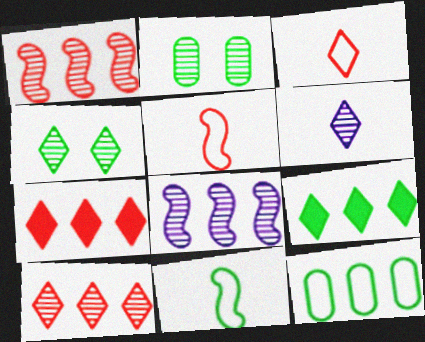[[1, 2, 6], 
[2, 9, 11], 
[4, 6, 10], 
[7, 8, 12]]